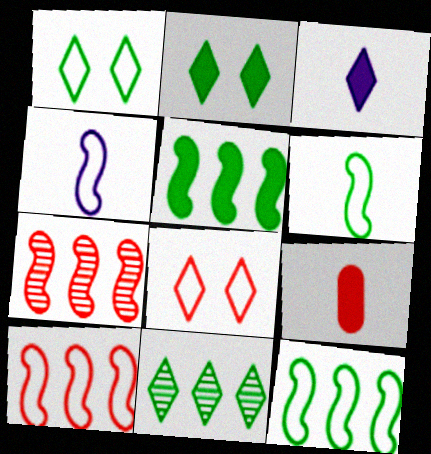[[3, 8, 11], 
[7, 8, 9]]